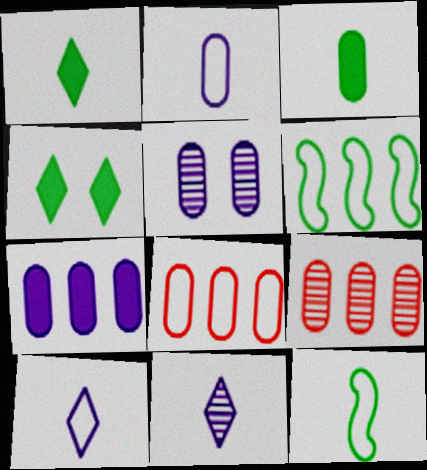[[2, 5, 7], 
[3, 5, 8]]